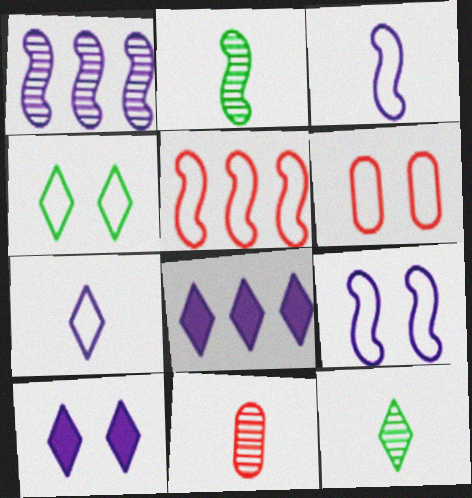[[2, 6, 8], 
[4, 6, 9]]